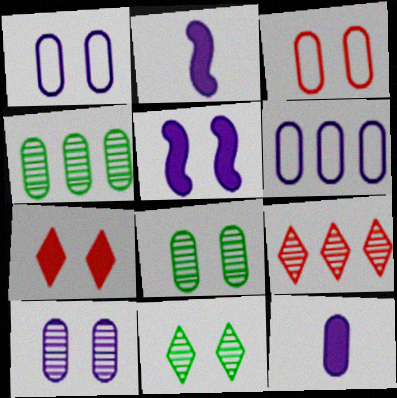[[3, 4, 12], 
[3, 5, 11], 
[6, 10, 12]]